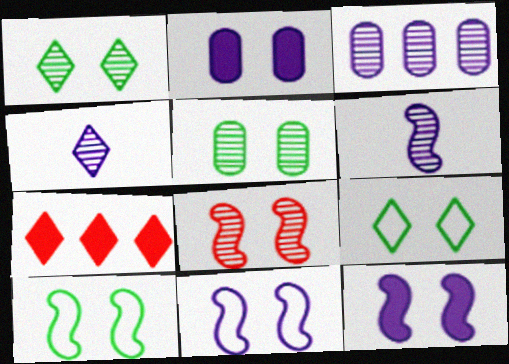[[2, 8, 9], 
[4, 7, 9], 
[8, 10, 12]]